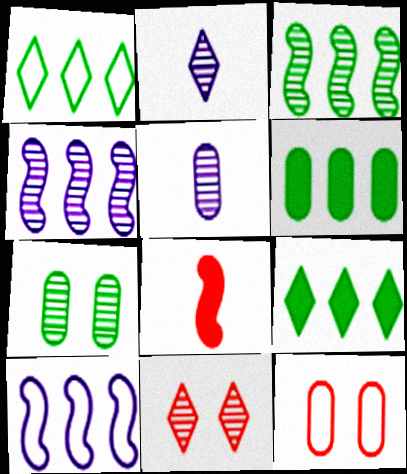[[1, 3, 6], 
[3, 5, 11], 
[5, 6, 12]]